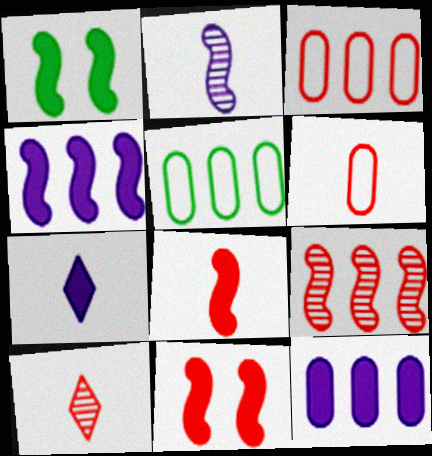[[1, 4, 8], 
[3, 10, 11], 
[6, 8, 10]]